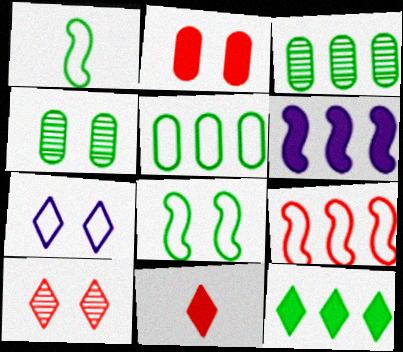[[1, 4, 12]]